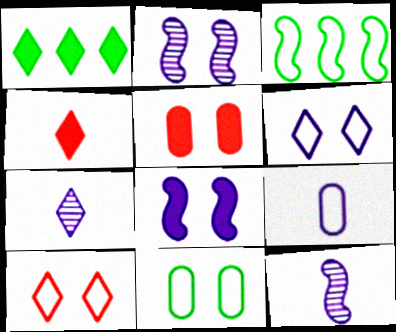[[1, 7, 10], 
[3, 5, 7], 
[3, 9, 10]]